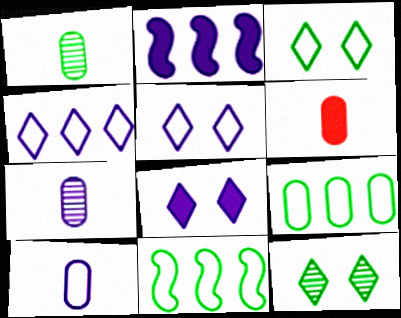[[1, 6, 10], 
[2, 5, 7]]